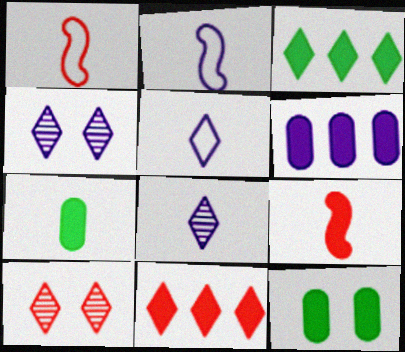[[1, 7, 8], 
[2, 4, 6], 
[3, 5, 10]]